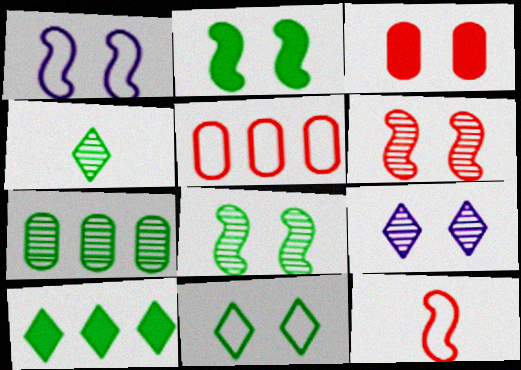[[1, 2, 6], 
[4, 7, 8], 
[4, 10, 11]]